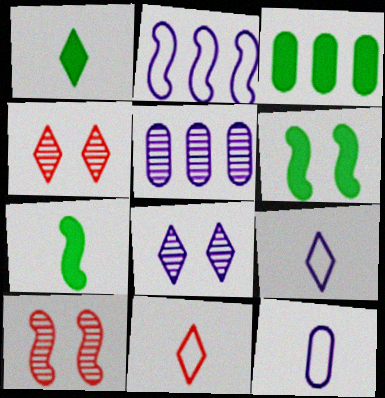[[1, 3, 6], 
[2, 7, 10], 
[3, 9, 10], 
[5, 6, 11]]